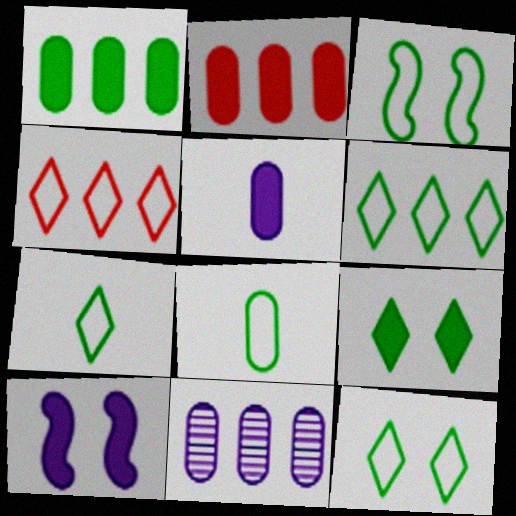[[3, 6, 8], 
[6, 7, 12]]